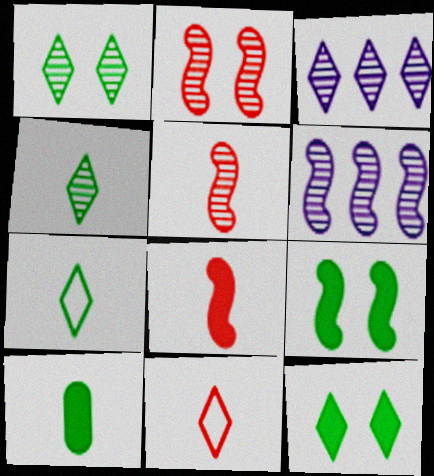[[3, 11, 12]]